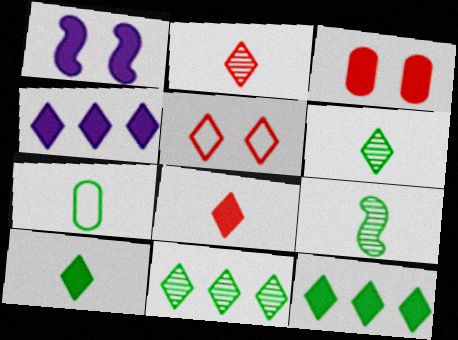[[4, 5, 6], 
[7, 9, 10]]